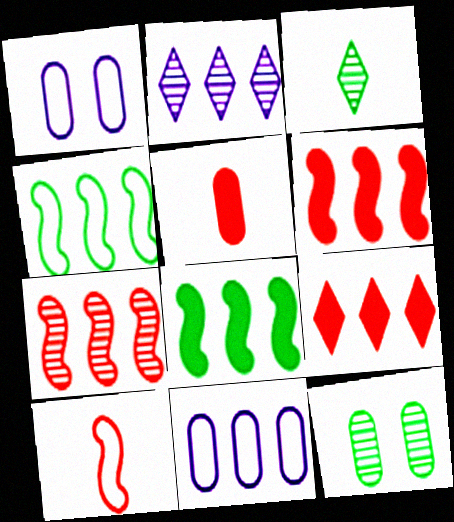[[1, 3, 6], 
[5, 11, 12]]